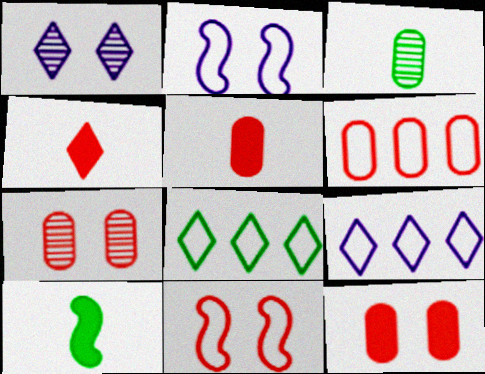[[1, 4, 8], 
[1, 6, 10], 
[5, 6, 7], 
[7, 9, 10]]